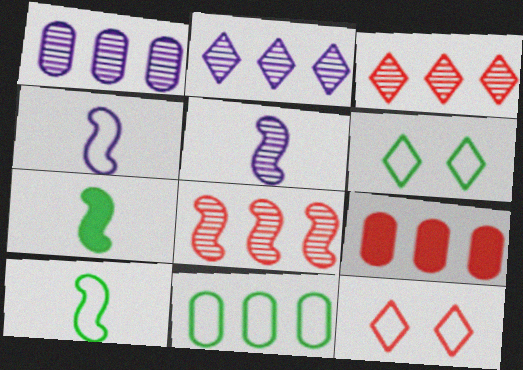[[1, 7, 12], 
[1, 9, 11], 
[4, 11, 12], 
[5, 6, 9], 
[6, 10, 11]]